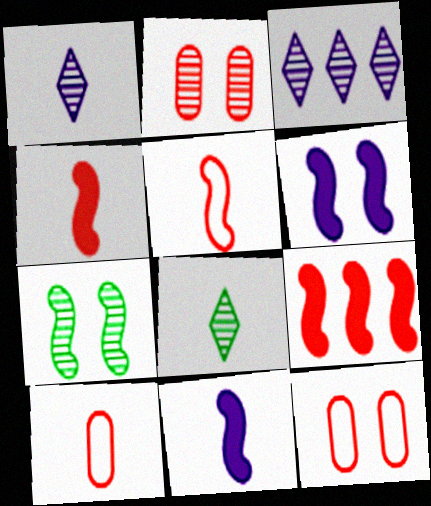[[8, 10, 11]]